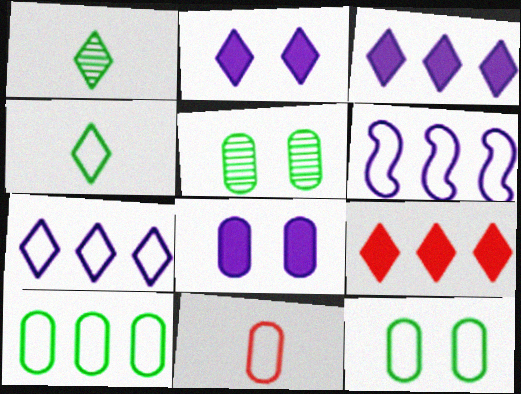[]